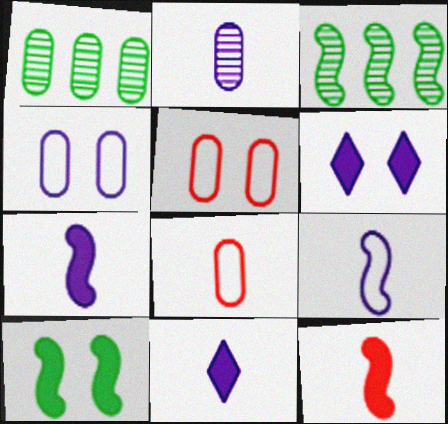[[2, 9, 11], 
[3, 5, 11], 
[3, 6, 8]]